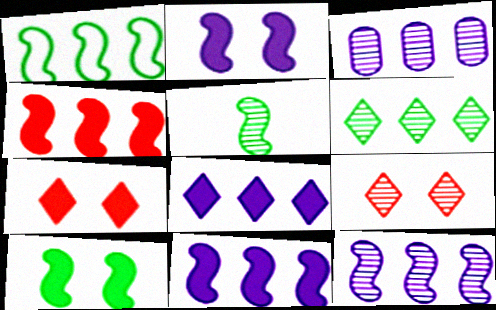[[1, 4, 12], 
[1, 5, 10], 
[3, 5, 9]]